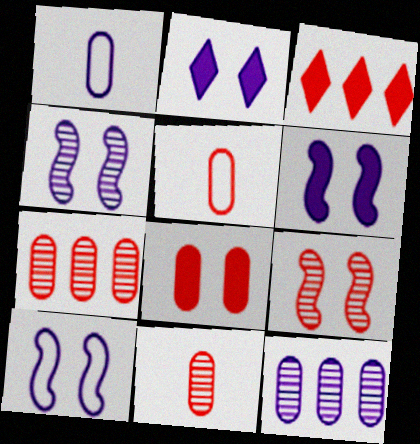[[3, 5, 9], 
[4, 6, 10], 
[5, 7, 8]]